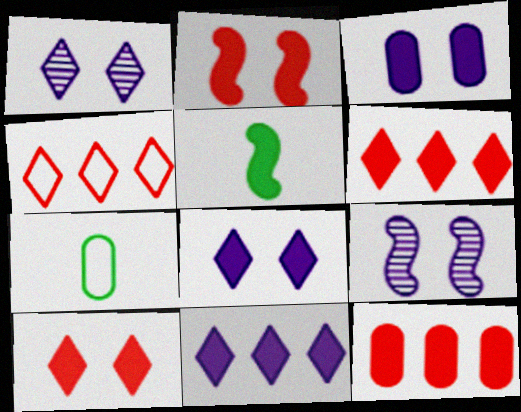[[3, 5, 6], 
[5, 8, 12], 
[6, 7, 9]]